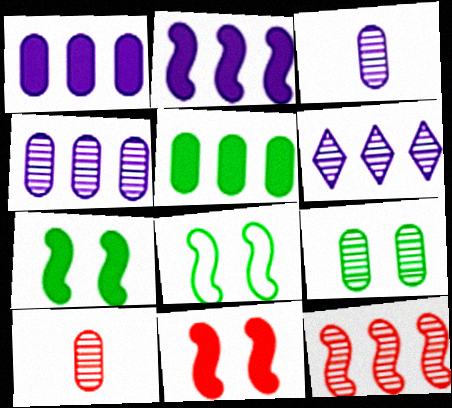[[4, 9, 10]]